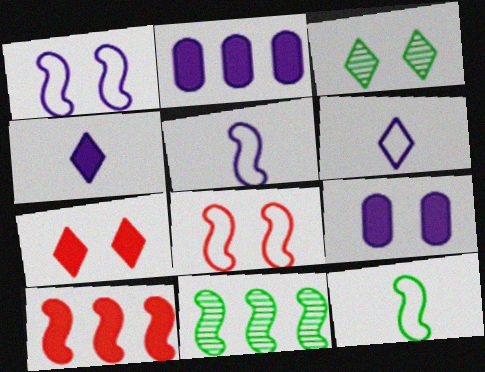[[3, 8, 9]]